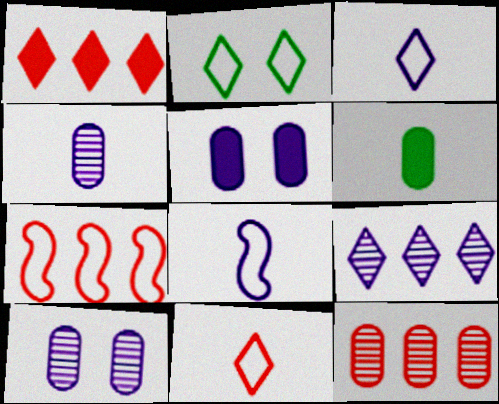[[1, 7, 12], 
[5, 8, 9]]